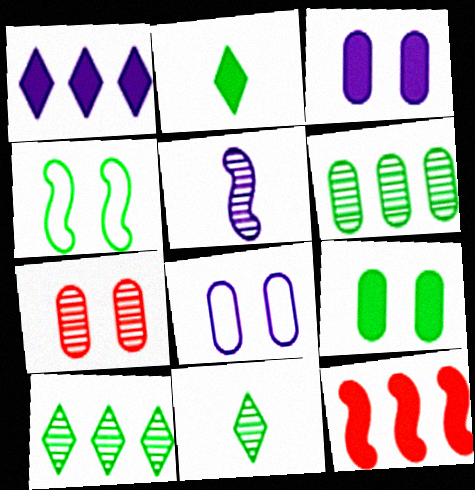[[1, 5, 8], 
[2, 3, 12], 
[2, 4, 6], 
[4, 5, 12], 
[5, 7, 10], 
[7, 8, 9], 
[8, 11, 12]]